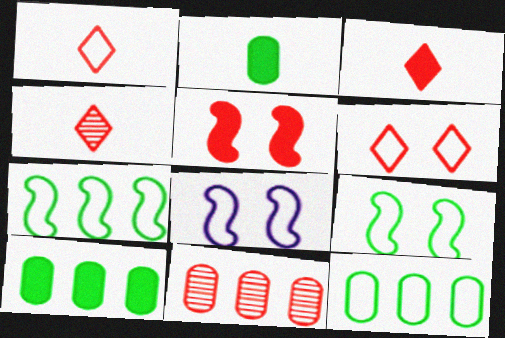[[1, 3, 4], 
[1, 5, 11], 
[1, 8, 12], 
[4, 8, 10]]